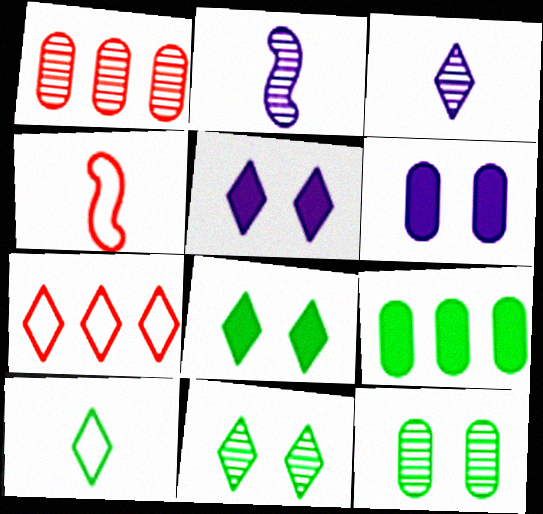[[1, 2, 11], 
[3, 7, 8]]